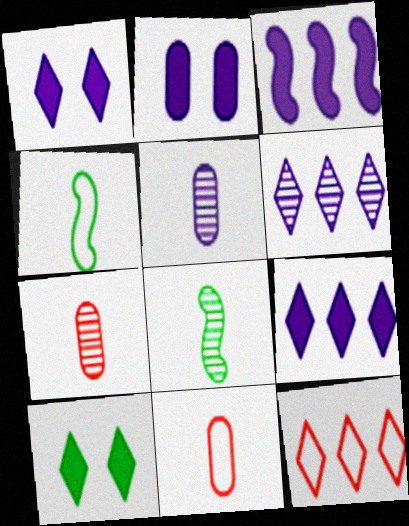[[2, 8, 12]]